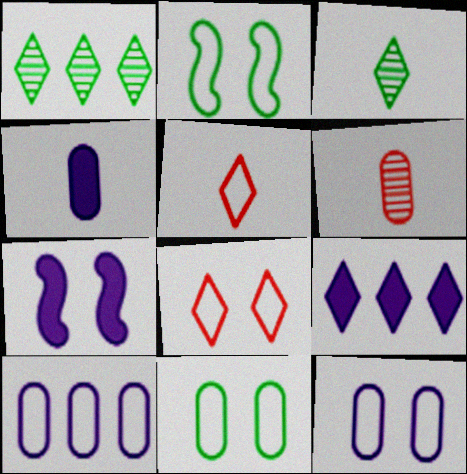[[2, 5, 10], 
[2, 6, 9], 
[2, 8, 12], 
[3, 8, 9], 
[4, 7, 9]]